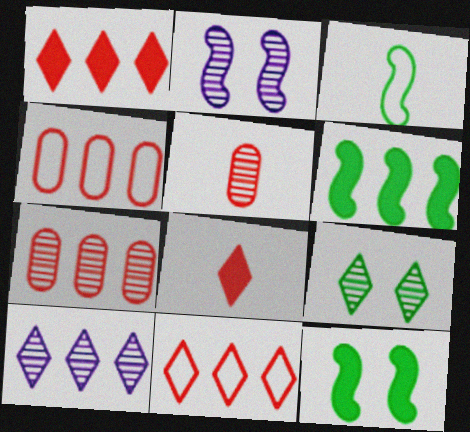[[4, 6, 10]]